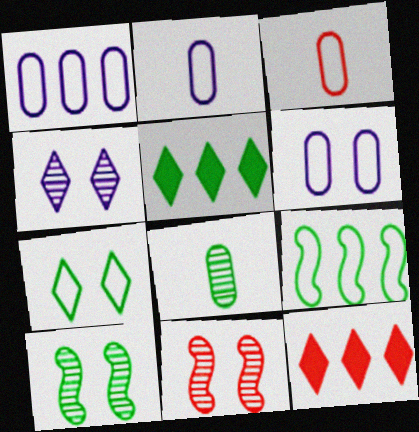[[1, 2, 6], 
[2, 5, 11], 
[2, 10, 12], 
[3, 11, 12]]